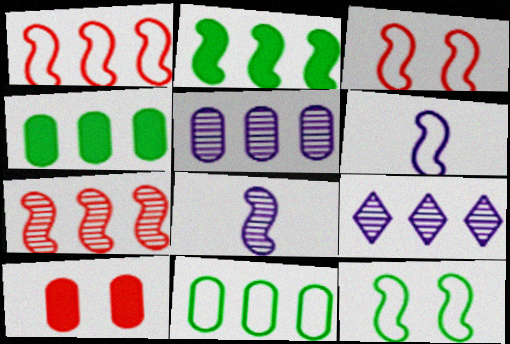[[1, 4, 9], 
[1, 6, 12], 
[2, 3, 8]]